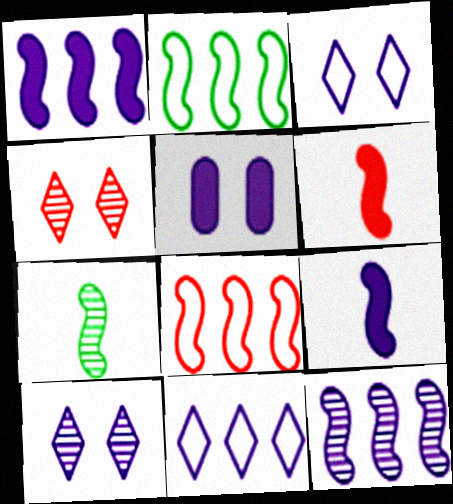[]